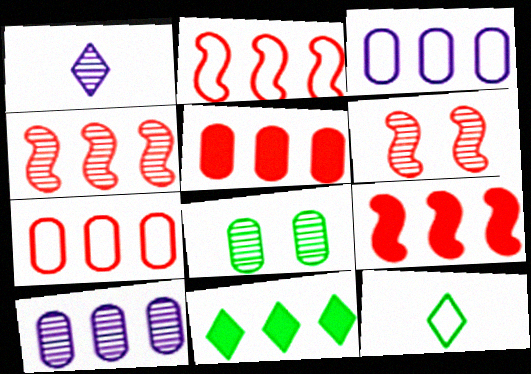[[1, 4, 8], 
[2, 4, 9], 
[2, 10, 11], 
[3, 4, 11]]